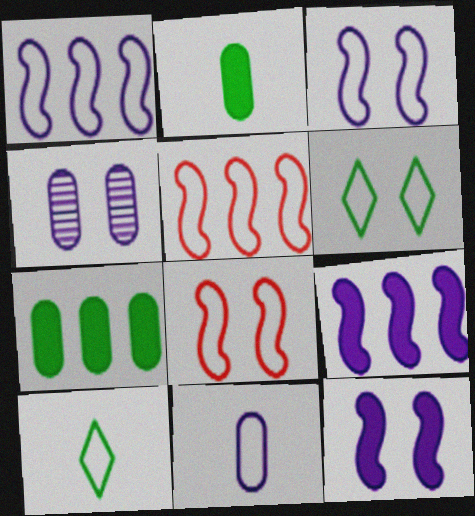[[5, 6, 11]]